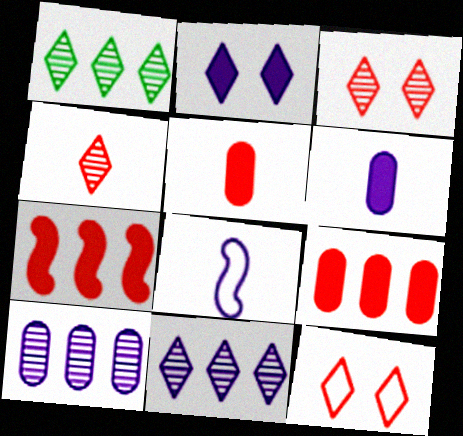[[2, 8, 10]]